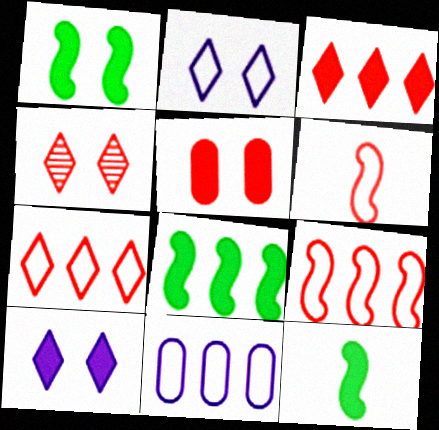[[1, 5, 10], 
[1, 8, 12], 
[4, 11, 12]]